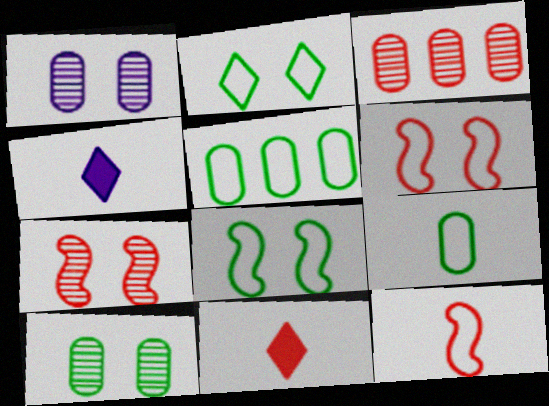[[3, 4, 8], 
[3, 6, 11], 
[4, 5, 7]]